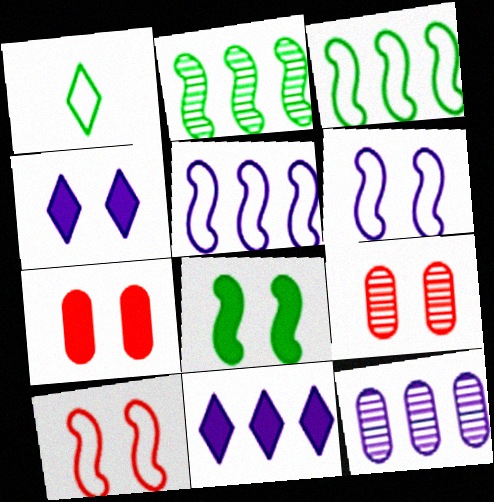[[4, 7, 8], 
[5, 11, 12]]